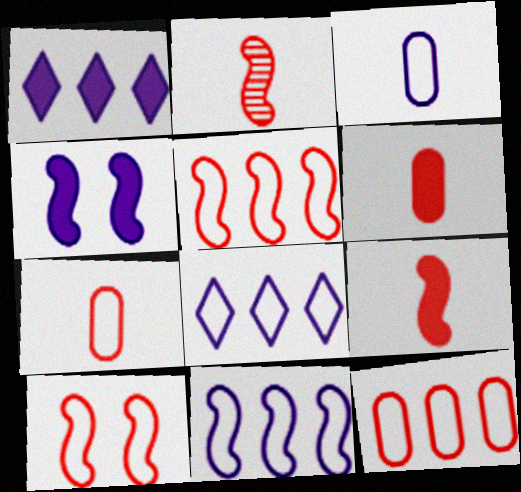[]